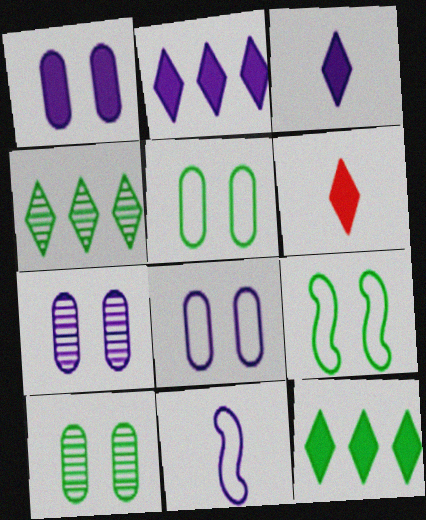[[1, 7, 8], 
[2, 7, 11]]